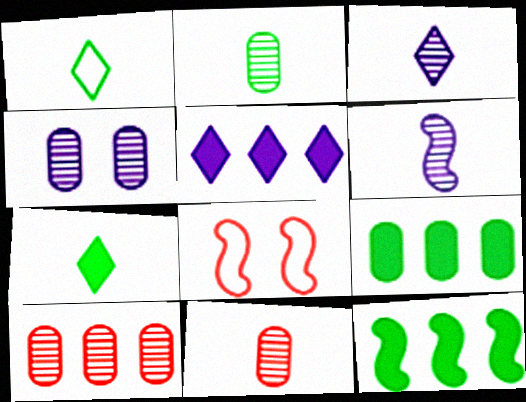[[2, 4, 10], 
[2, 5, 8], 
[3, 8, 9], 
[6, 8, 12]]